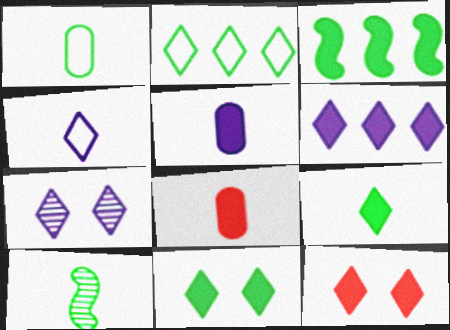[[1, 9, 10], 
[3, 5, 12], 
[4, 6, 7], 
[4, 8, 10], 
[6, 9, 12]]